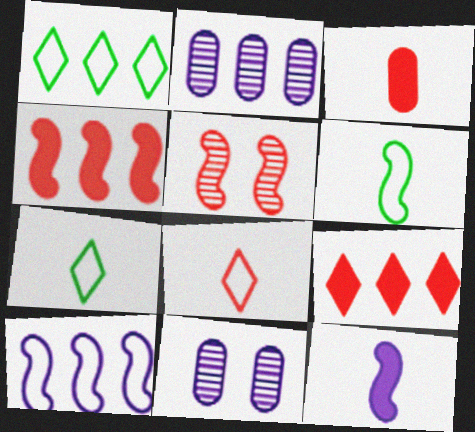[[1, 2, 4], 
[4, 7, 11], 
[6, 9, 11]]